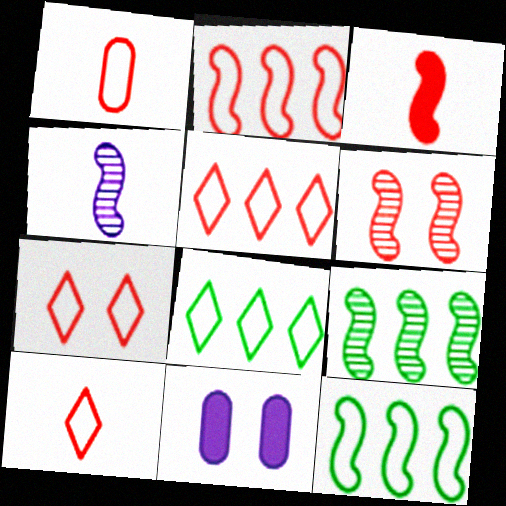[[1, 2, 7], 
[2, 3, 6], 
[4, 6, 9], 
[5, 7, 10], 
[9, 10, 11]]